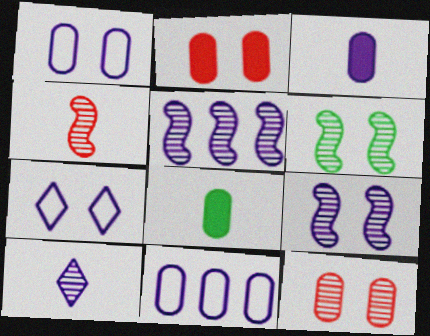[[2, 6, 7], 
[3, 5, 7], 
[4, 5, 6], 
[8, 11, 12]]